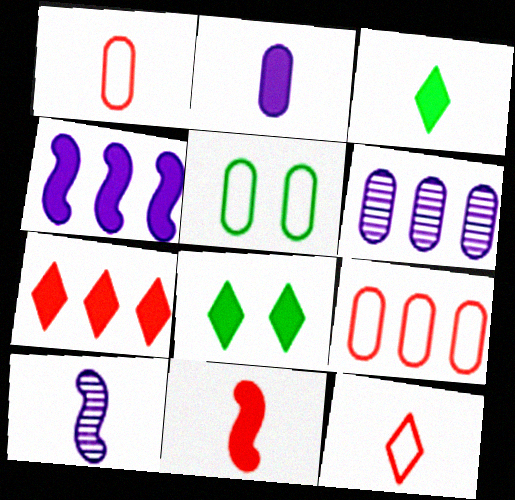[[1, 3, 10], 
[2, 3, 11], 
[5, 7, 10], 
[8, 9, 10]]